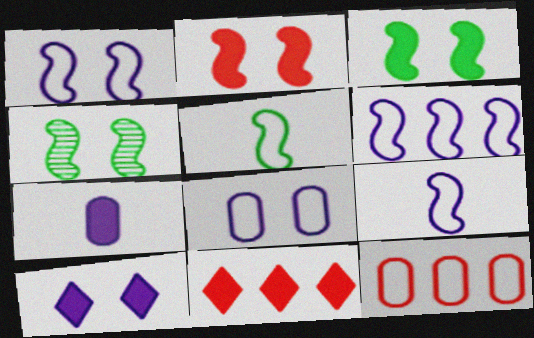[[1, 2, 4], 
[1, 6, 9], 
[3, 7, 11]]